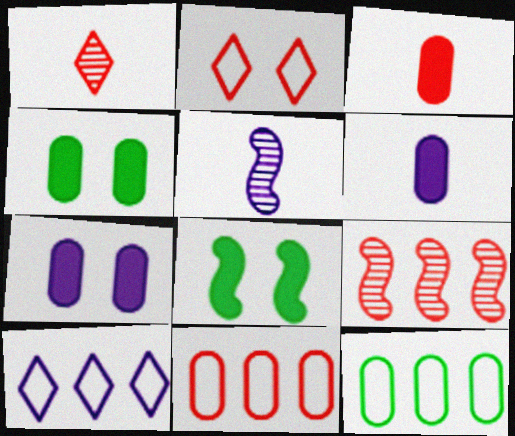[[2, 3, 9], 
[5, 7, 10]]